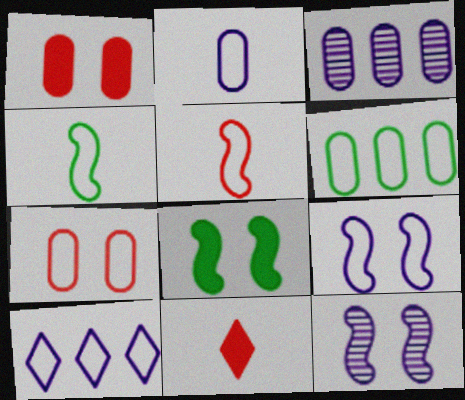[[2, 6, 7], 
[2, 9, 10], 
[4, 7, 10], 
[6, 11, 12]]